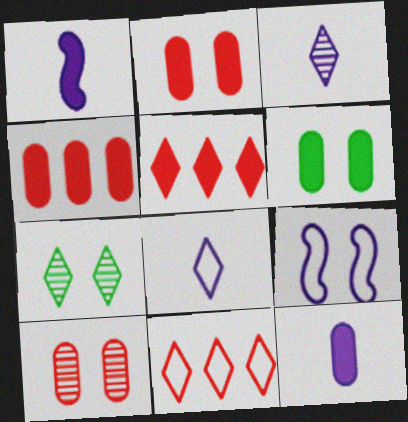[[1, 5, 6], 
[2, 7, 9], 
[4, 6, 12], 
[5, 7, 8]]